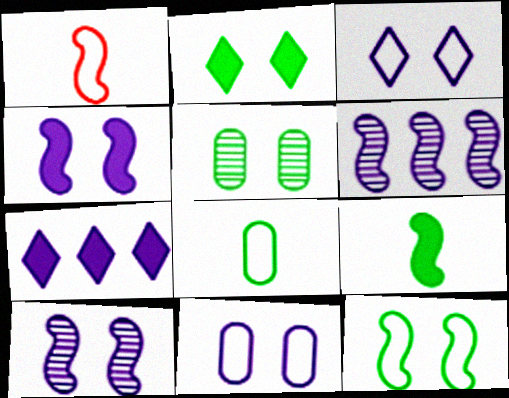[[1, 5, 7], 
[2, 5, 12]]